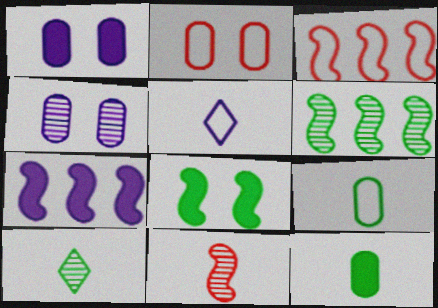[[1, 3, 10], 
[2, 7, 10], 
[3, 6, 7], 
[4, 5, 7], 
[5, 11, 12]]